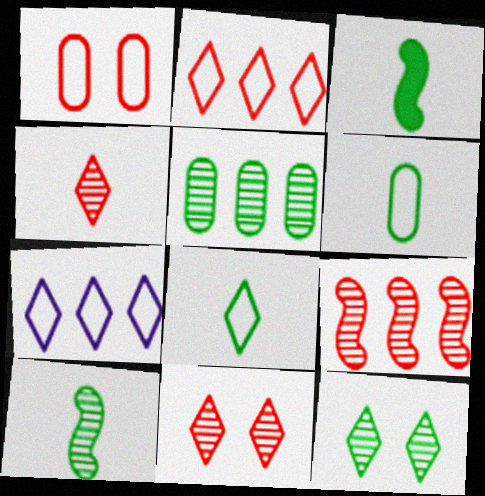[[5, 10, 12]]